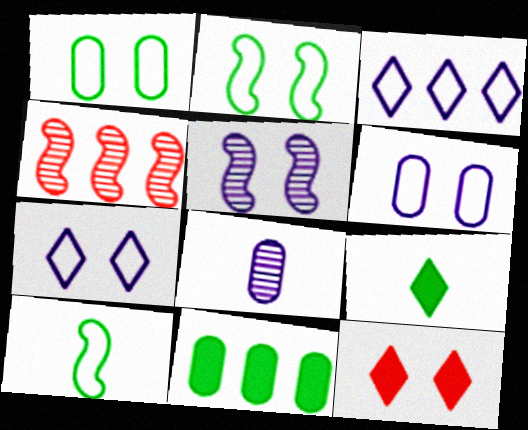[[1, 5, 12], 
[3, 4, 11], 
[4, 6, 9]]